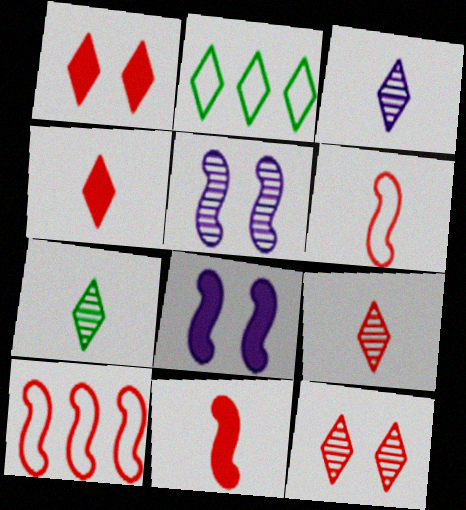[[1, 2, 3], 
[3, 7, 9]]